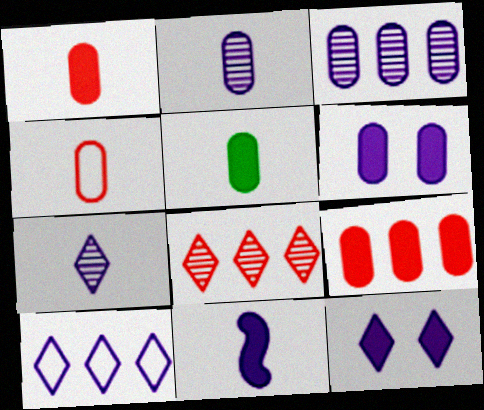[[2, 4, 5], 
[5, 6, 9], 
[7, 10, 12]]